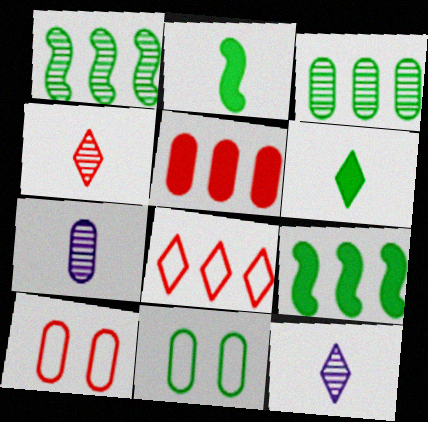[[1, 6, 11], 
[5, 7, 11], 
[9, 10, 12]]